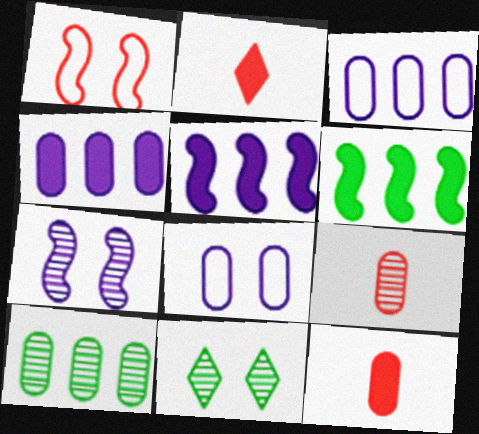[[8, 10, 12]]